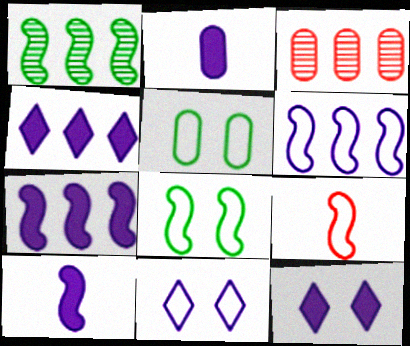[[2, 3, 5], 
[2, 7, 12], 
[6, 8, 9]]